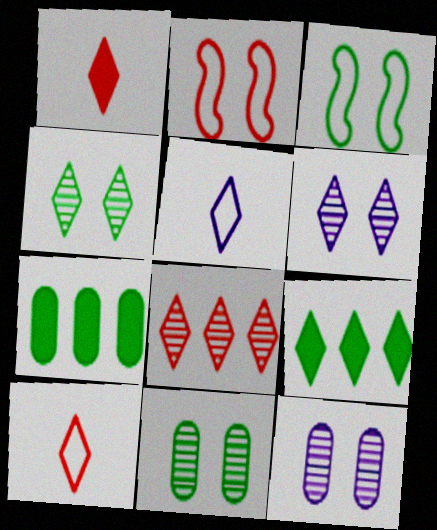[[6, 9, 10]]